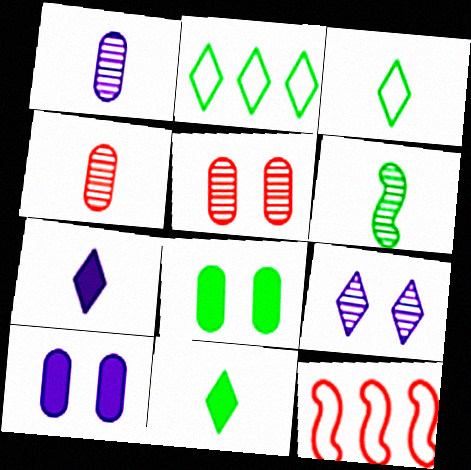[[2, 6, 8]]